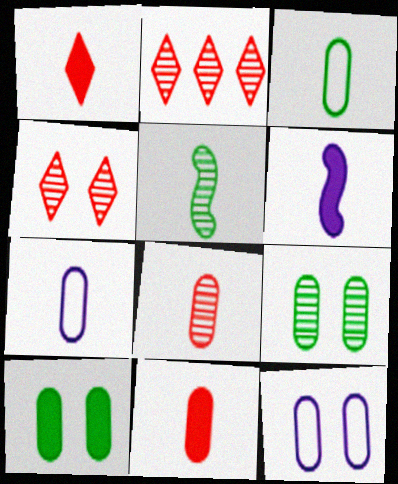[[1, 5, 7]]